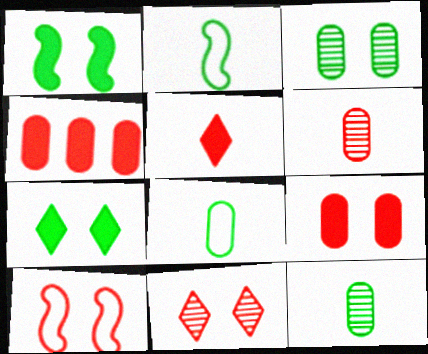[[9, 10, 11]]